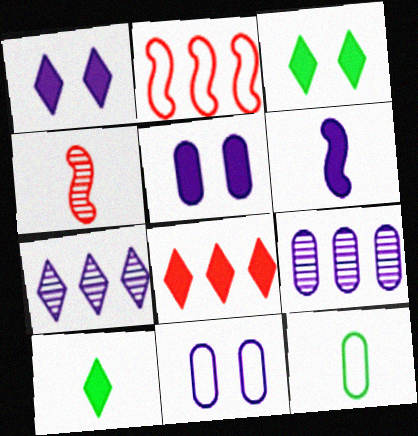[[1, 8, 10], 
[6, 7, 11]]